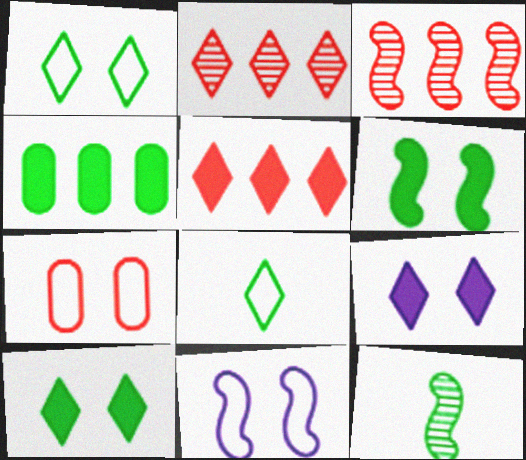[[1, 4, 12], 
[1, 7, 11], 
[2, 8, 9]]